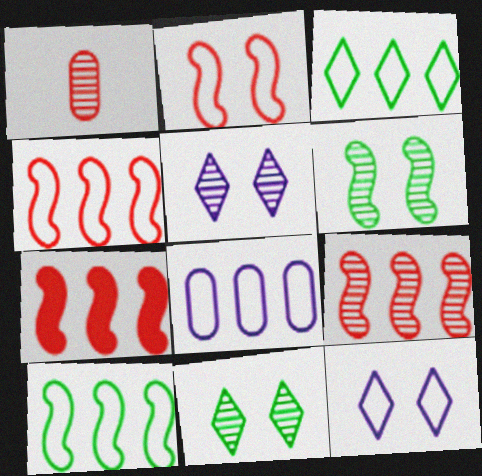[[3, 4, 8], 
[4, 7, 9]]